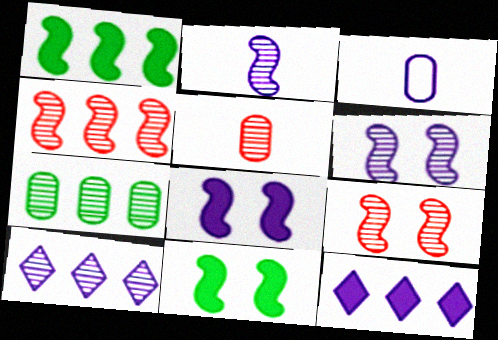[[3, 6, 12], 
[3, 8, 10], 
[4, 7, 10]]